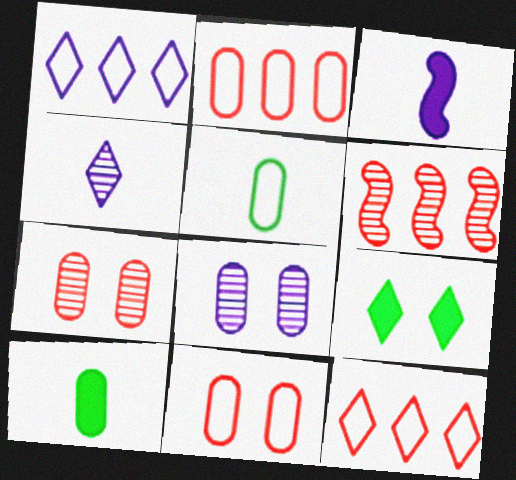[[1, 3, 8], 
[2, 8, 10], 
[4, 9, 12]]